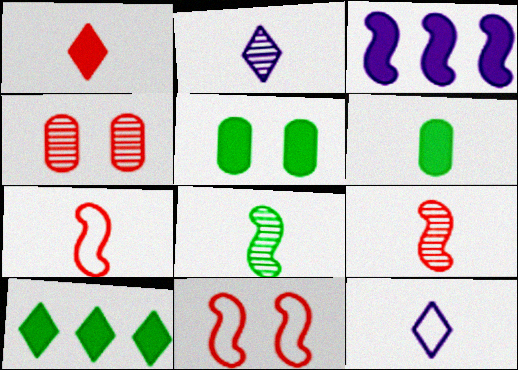[[1, 3, 5], 
[2, 6, 7], 
[3, 8, 11], 
[6, 9, 12]]